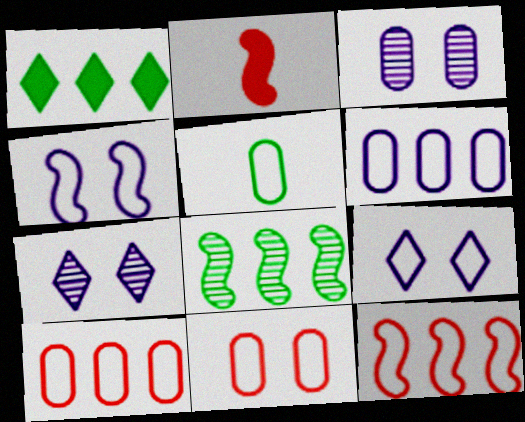[[2, 4, 8], 
[5, 6, 11], 
[5, 9, 12]]